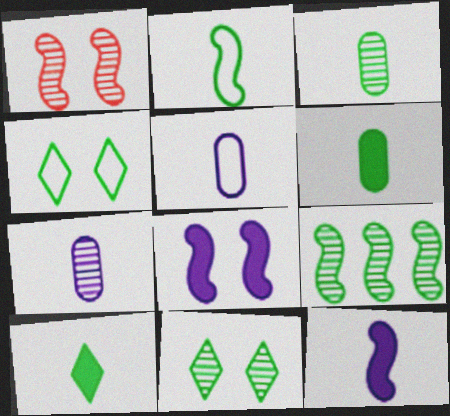[[2, 3, 10], 
[3, 9, 11], 
[4, 6, 9]]